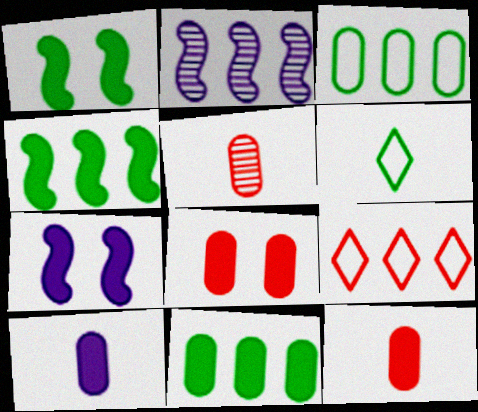[[2, 6, 8], 
[2, 9, 11], 
[8, 10, 11]]